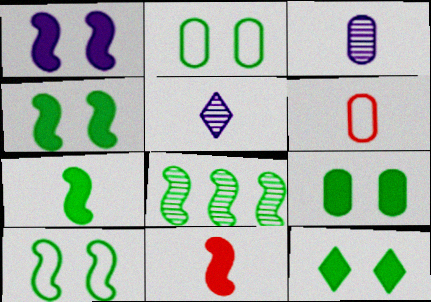[[4, 9, 12], 
[5, 6, 7], 
[7, 8, 10]]